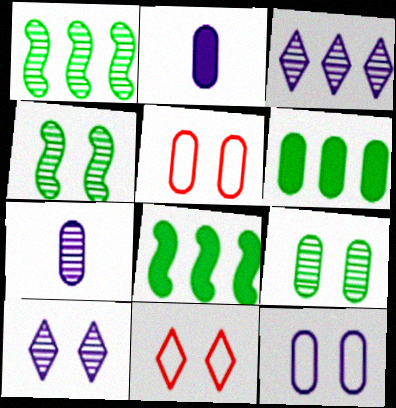[[1, 2, 11], 
[5, 6, 7], 
[7, 8, 11]]